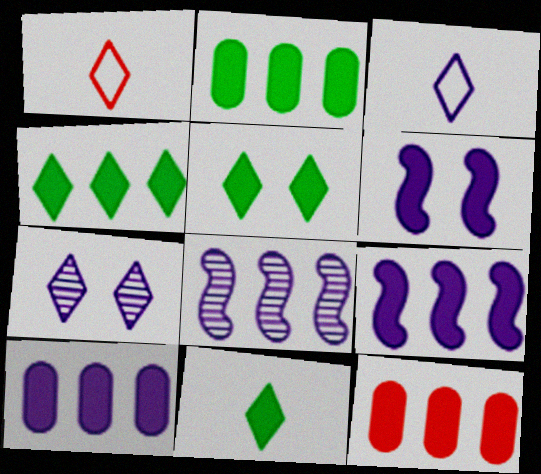[[1, 4, 7], 
[2, 10, 12], 
[4, 5, 11], 
[4, 9, 12], 
[6, 11, 12]]